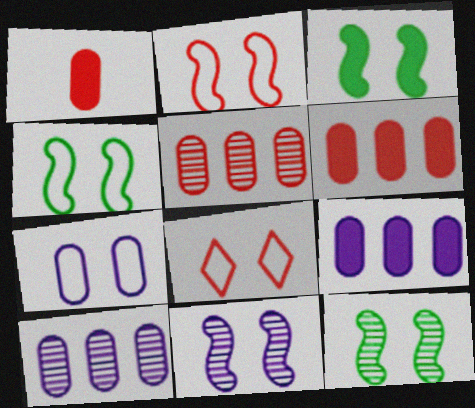[[2, 3, 11], 
[3, 4, 12], 
[4, 7, 8]]